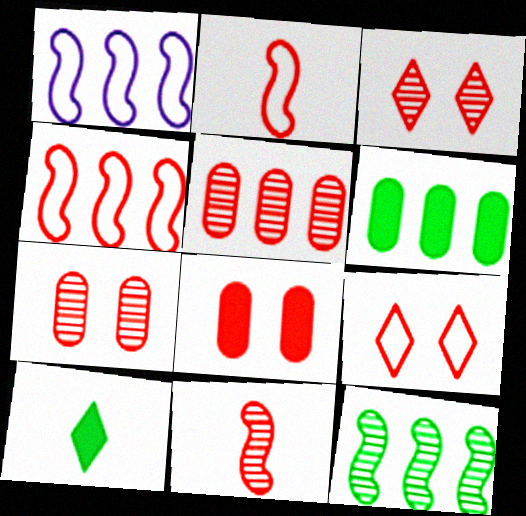[[1, 7, 10], 
[3, 5, 11]]